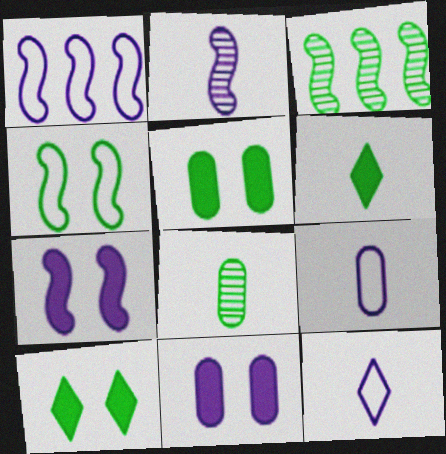[[1, 2, 7]]